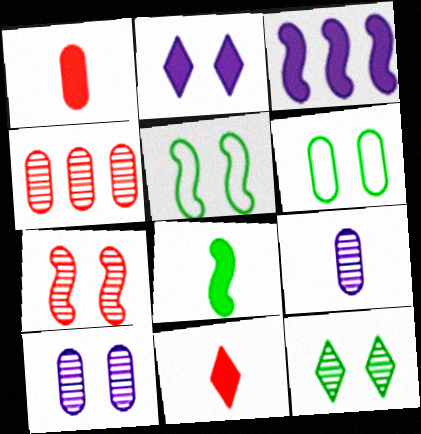[[2, 6, 7], 
[7, 10, 12]]